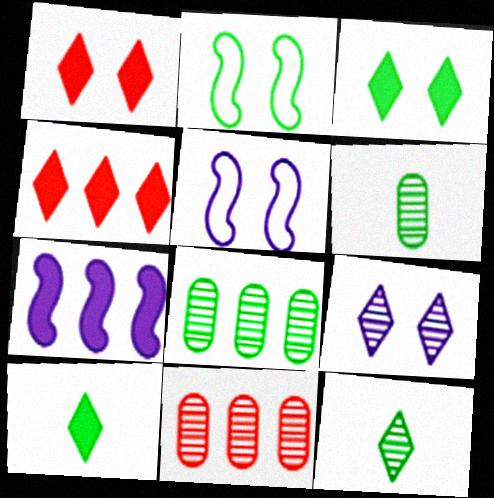[[2, 8, 10], 
[4, 5, 6], 
[5, 10, 11]]